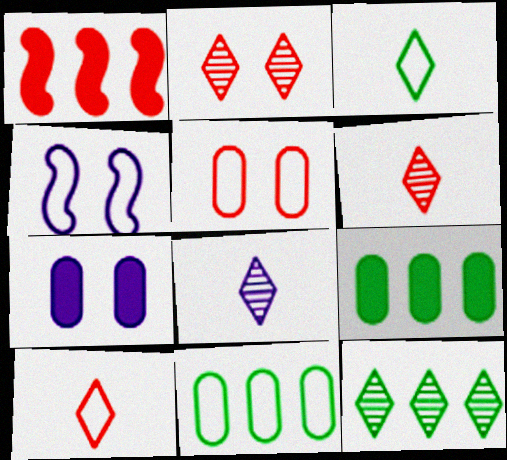[[1, 5, 6], 
[2, 8, 12], 
[4, 6, 9], 
[4, 10, 11]]